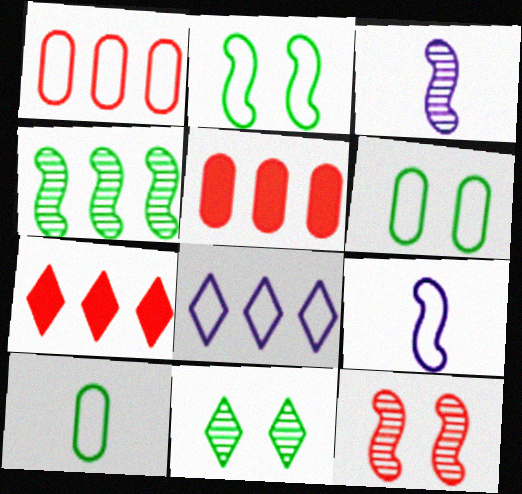[[3, 4, 12], 
[3, 6, 7], 
[4, 5, 8], 
[5, 9, 11]]